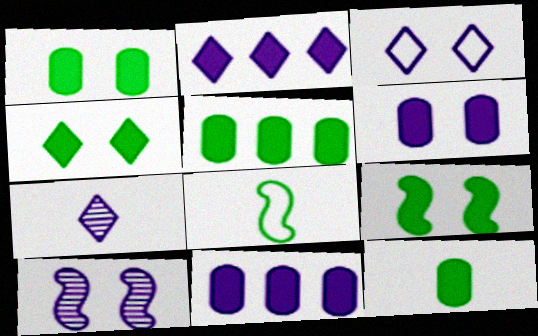[[1, 4, 9], 
[1, 5, 12], 
[2, 3, 7], 
[3, 6, 10]]